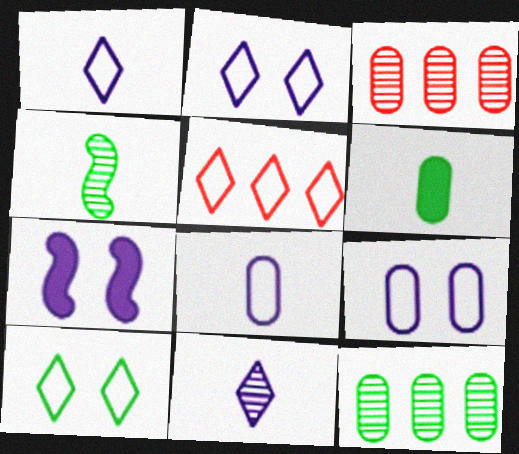[[1, 5, 10], 
[3, 6, 9]]